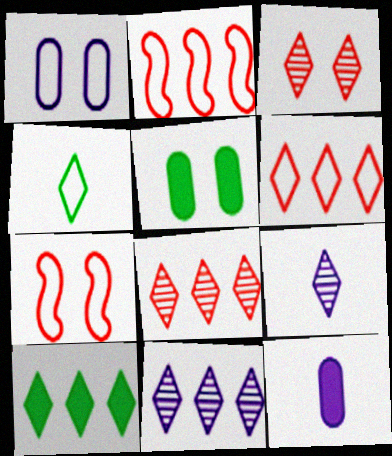[[1, 2, 4], 
[2, 5, 9], 
[6, 10, 11]]